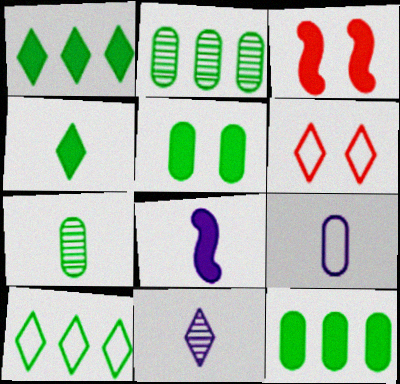[[1, 6, 11], 
[2, 6, 8], 
[8, 9, 11]]